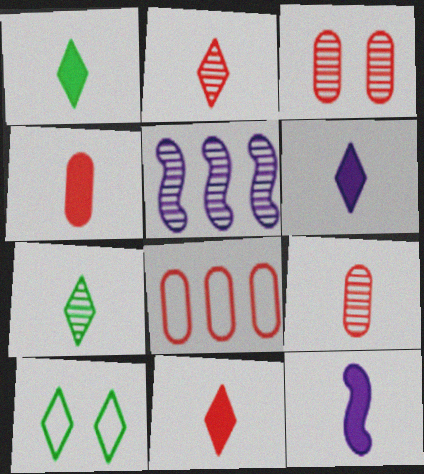[[1, 4, 12], 
[1, 6, 11], 
[3, 4, 8], 
[3, 5, 7], 
[4, 5, 10]]